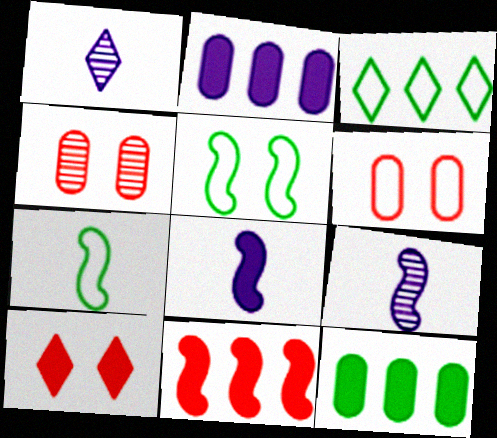[[1, 3, 10], 
[3, 4, 8], 
[5, 9, 11], 
[8, 10, 12]]